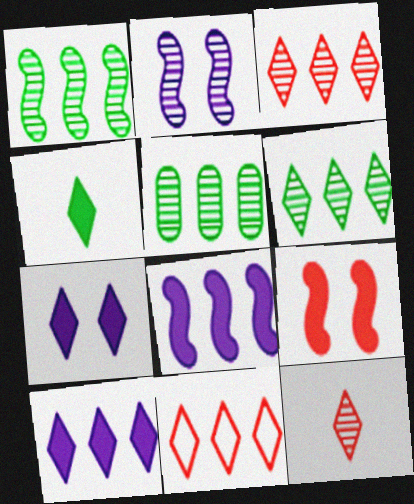[[1, 5, 6], 
[2, 5, 12], 
[5, 8, 11], 
[6, 10, 11]]